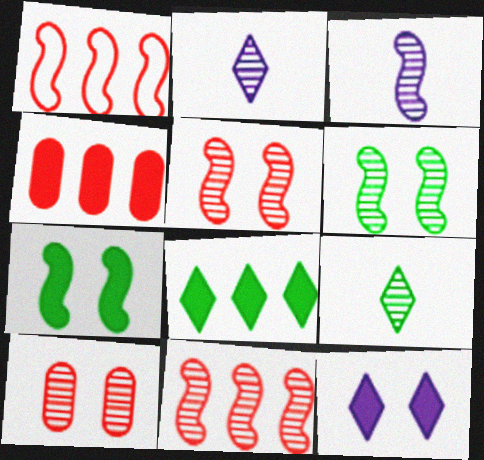[[1, 3, 7], 
[3, 6, 11]]